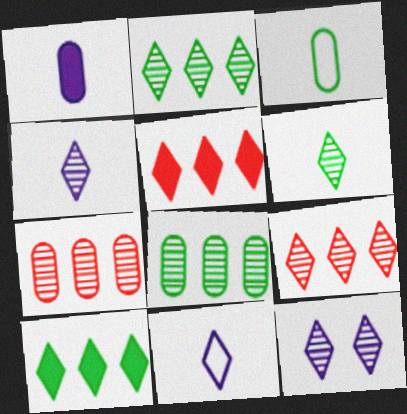[[6, 9, 12]]